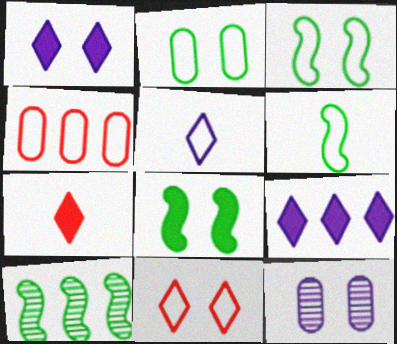[[3, 4, 5], 
[4, 9, 10], 
[6, 8, 10], 
[8, 11, 12]]